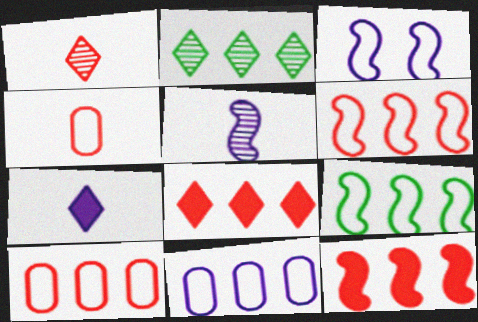[[2, 11, 12]]